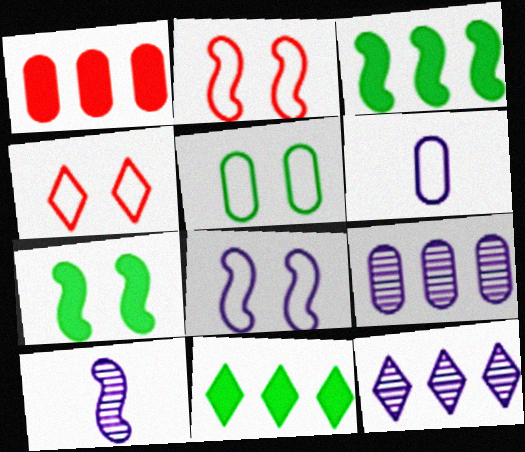[[2, 3, 10], 
[4, 5, 8]]